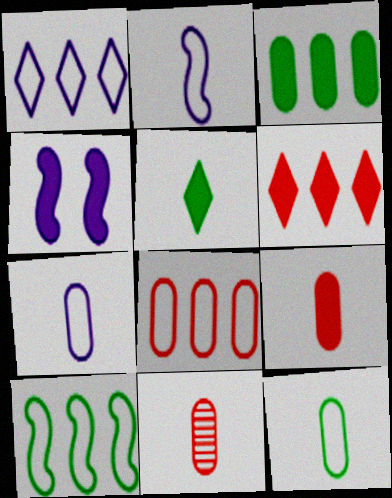[[1, 8, 10], 
[2, 5, 11]]